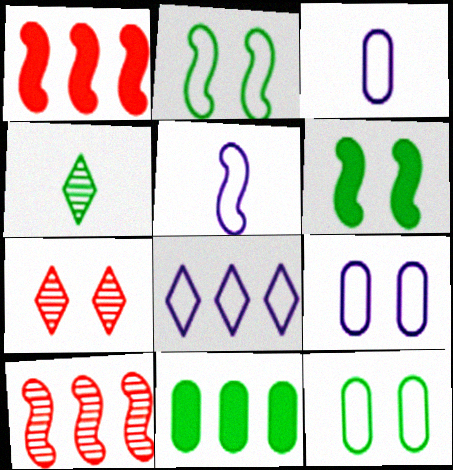[[1, 4, 9], 
[2, 4, 11], 
[5, 6, 10], 
[5, 7, 11], 
[5, 8, 9], 
[6, 7, 9], 
[8, 10, 11]]